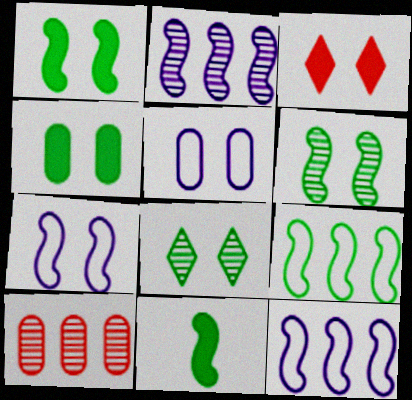[[3, 5, 6], 
[6, 9, 11]]